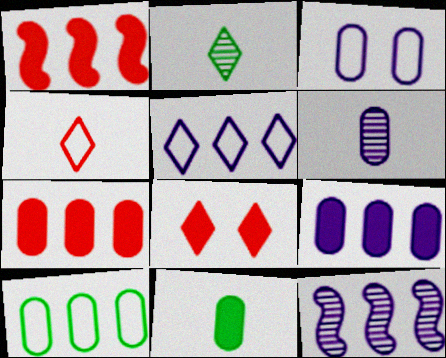[[1, 2, 3], 
[2, 5, 8], 
[3, 6, 9], 
[5, 9, 12]]